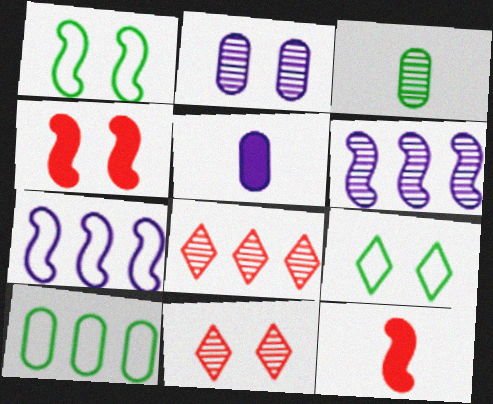[[1, 5, 8], 
[1, 6, 12], 
[2, 4, 9], 
[3, 6, 11]]